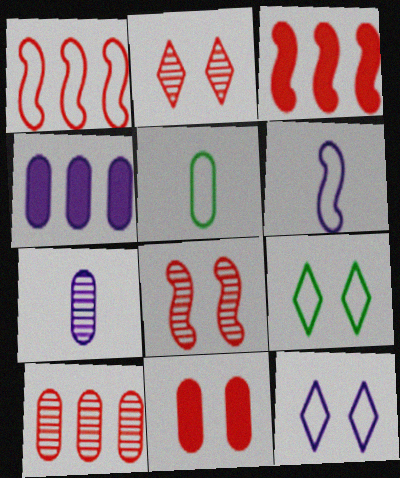[[1, 5, 12], 
[3, 7, 9]]